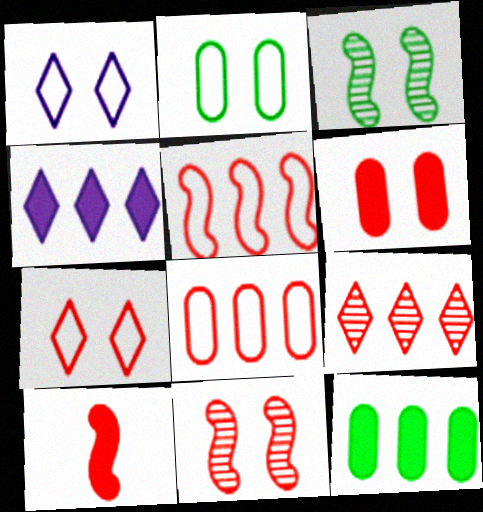[[1, 3, 6], 
[5, 10, 11], 
[6, 7, 11]]